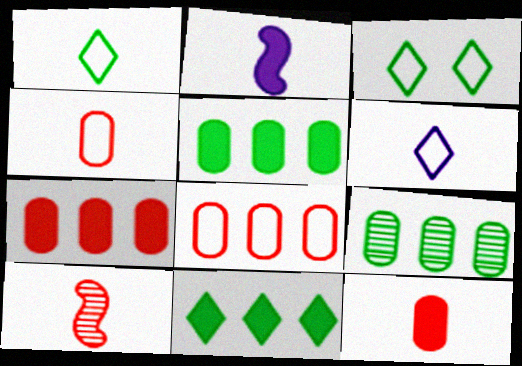[]